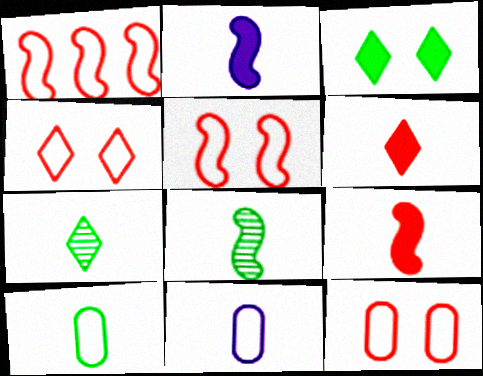[[4, 5, 12], 
[6, 8, 11], 
[7, 9, 11]]